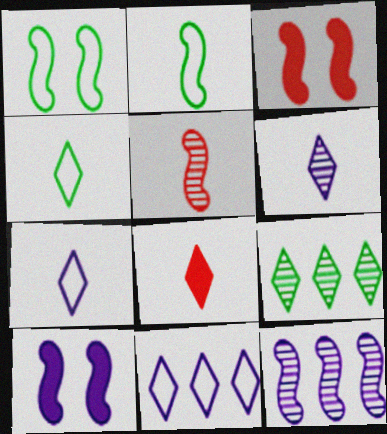[[2, 3, 12], 
[4, 6, 8]]